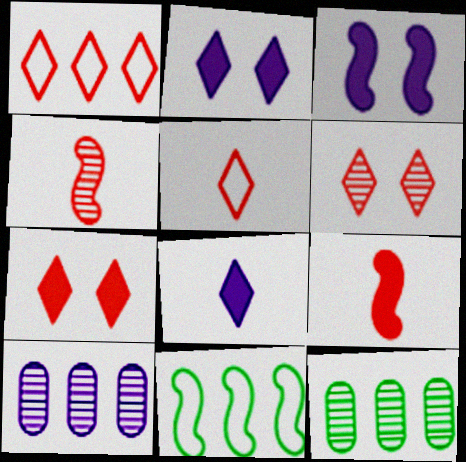[[3, 4, 11], 
[3, 5, 12]]